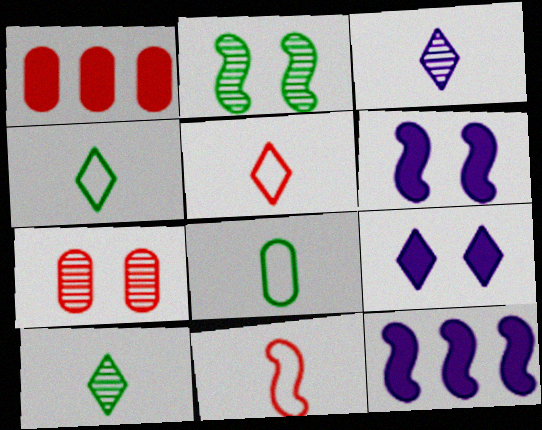[[2, 11, 12], 
[4, 7, 12]]